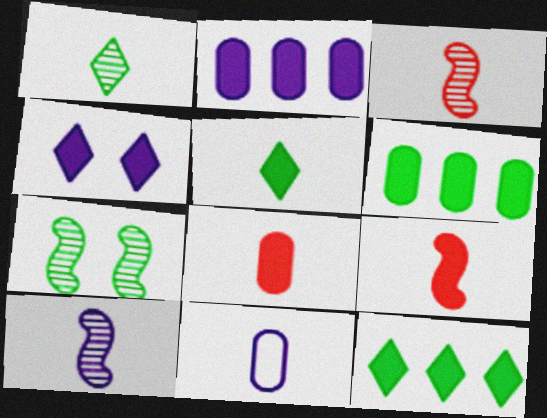[[1, 9, 11], 
[3, 5, 11], 
[4, 6, 9]]